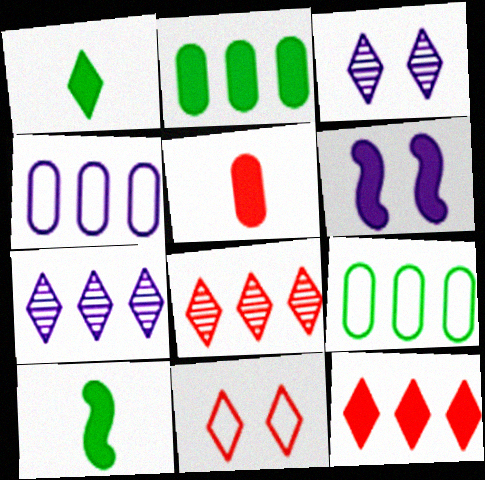[[1, 7, 11]]